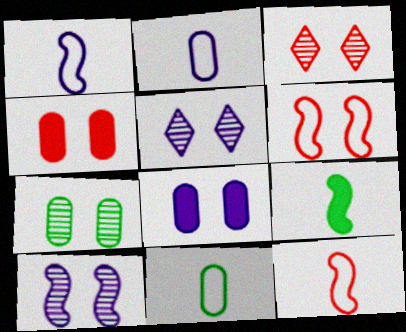[[3, 4, 6], 
[3, 7, 10]]